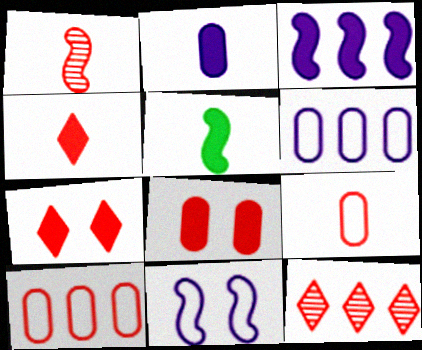[[1, 4, 9], 
[1, 7, 10], 
[2, 4, 5]]